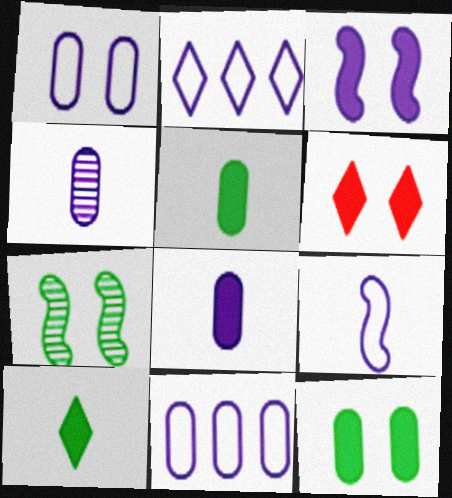[[1, 2, 9], 
[1, 6, 7], 
[2, 3, 4], 
[3, 6, 12]]